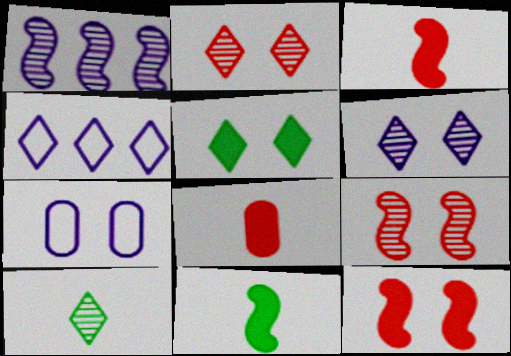[[5, 7, 9]]